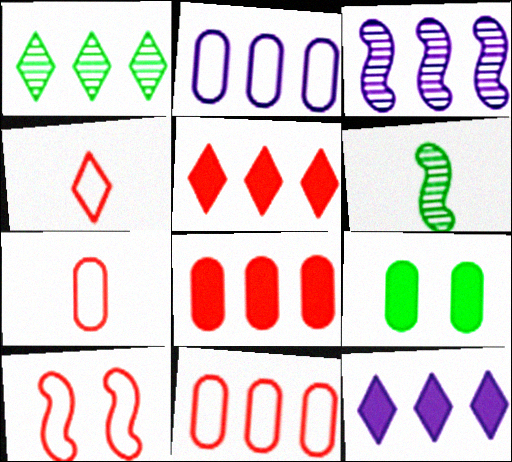[[2, 3, 12], 
[3, 4, 9], 
[4, 10, 11]]